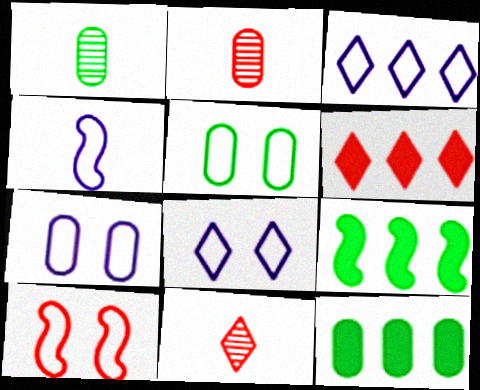[[1, 5, 12], 
[2, 6, 10], 
[2, 7, 12], 
[2, 8, 9], 
[3, 4, 7], 
[5, 8, 10], 
[7, 9, 11]]